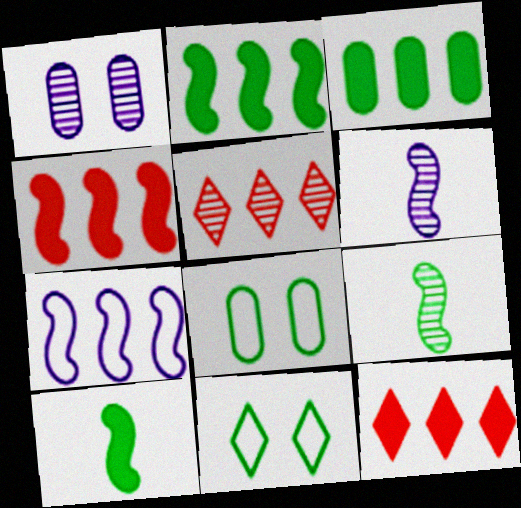[[1, 5, 9], 
[3, 5, 7], 
[3, 9, 11], 
[6, 8, 12]]